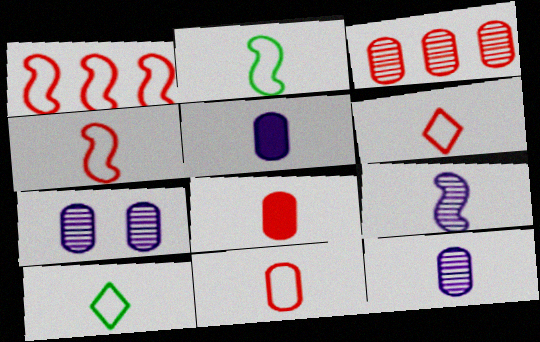[[4, 6, 11], 
[8, 9, 10]]